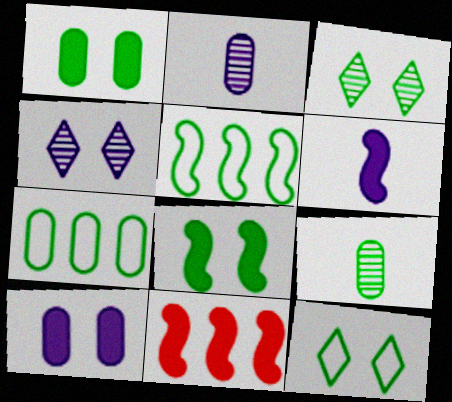[[1, 7, 9], 
[2, 11, 12], 
[6, 8, 11]]